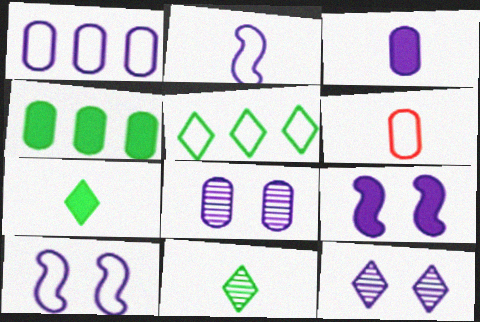[[1, 3, 8], 
[4, 6, 8], 
[5, 6, 10]]